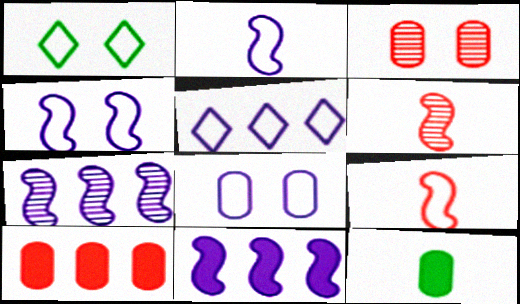[[2, 5, 8]]